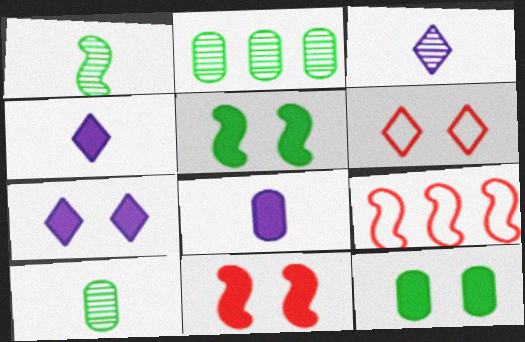[[3, 9, 12], 
[7, 9, 10], 
[7, 11, 12]]